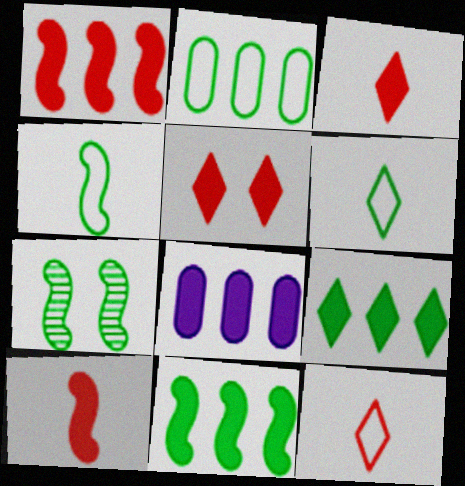[[1, 8, 9], 
[4, 7, 11], 
[7, 8, 12]]